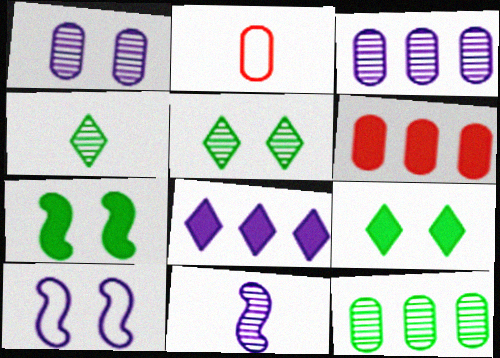[[4, 6, 10]]